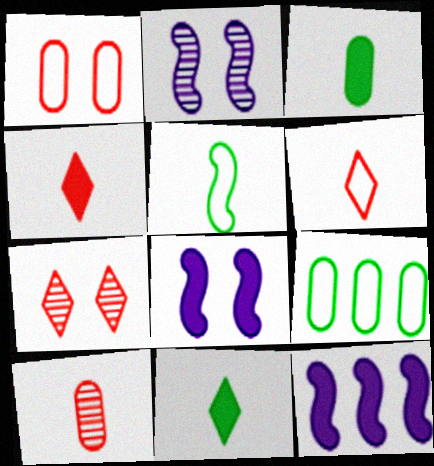[[2, 4, 9]]